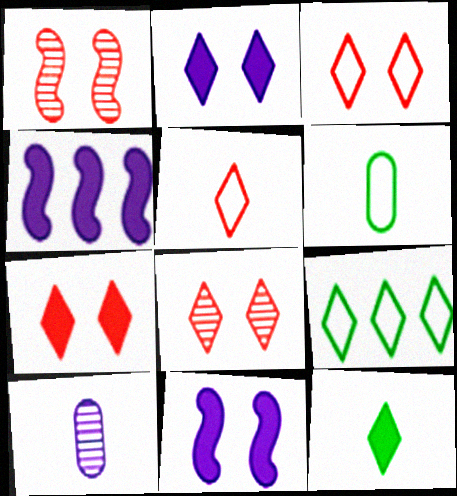[[3, 7, 8], 
[4, 6, 8]]